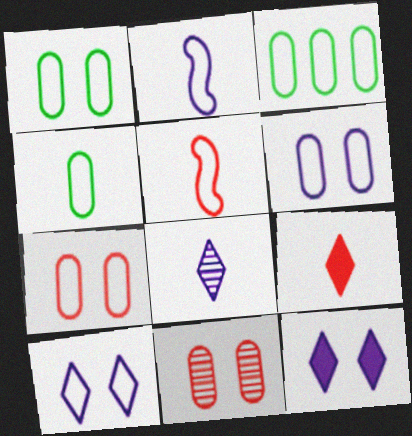[[1, 3, 4], 
[1, 6, 7], 
[3, 5, 10]]